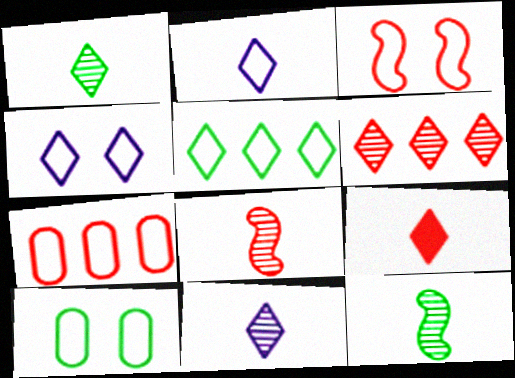[[1, 2, 9], 
[3, 4, 10]]